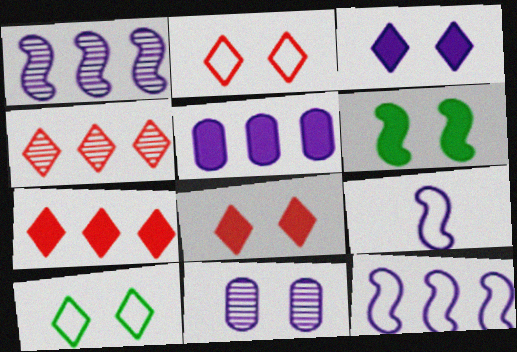[[2, 6, 11]]